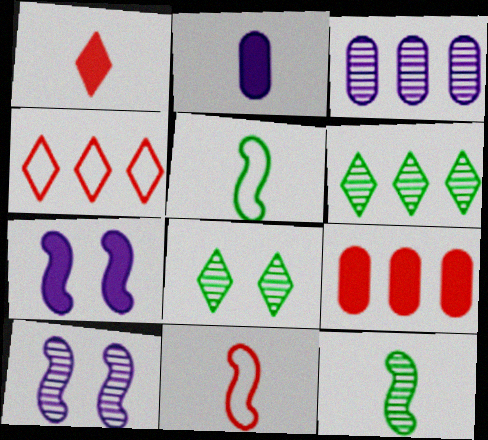[]